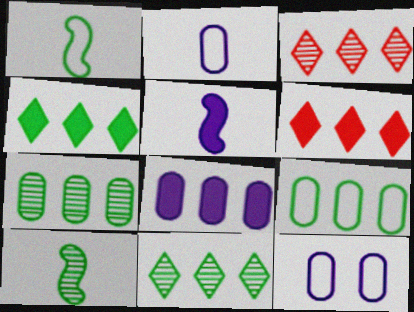[[6, 10, 12]]